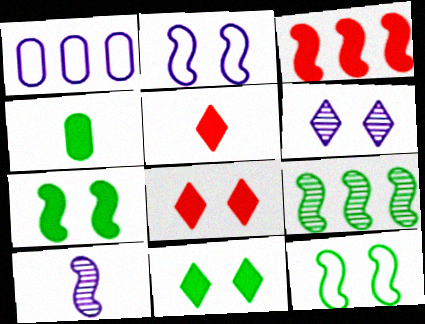[[3, 10, 12]]